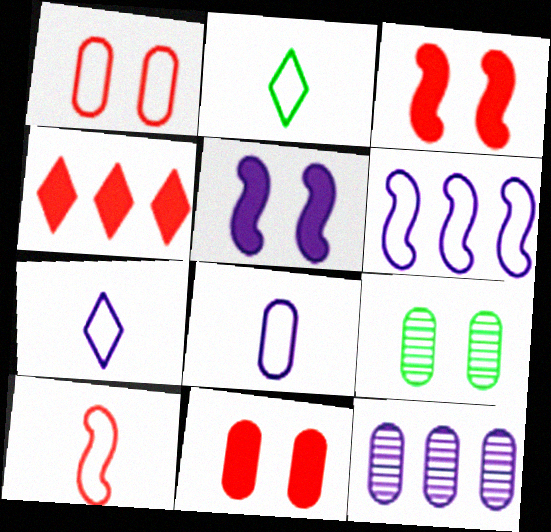[[1, 2, 6], 
[2, 3, 12], 
[2, 8, 10], 
[5, 7, 12]]